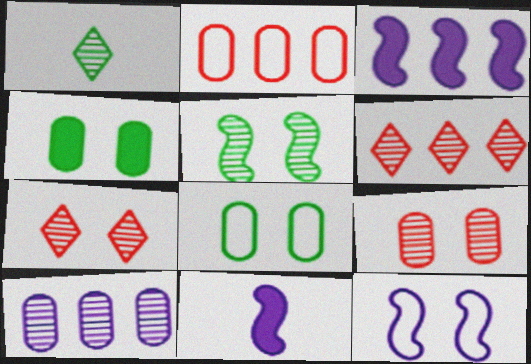[[4, 7, 12], 
[6, 8, 11]]